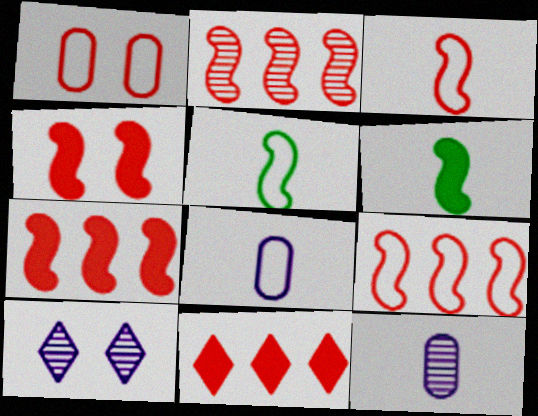[[2, 3, 4], 
[2, 7, 9]]